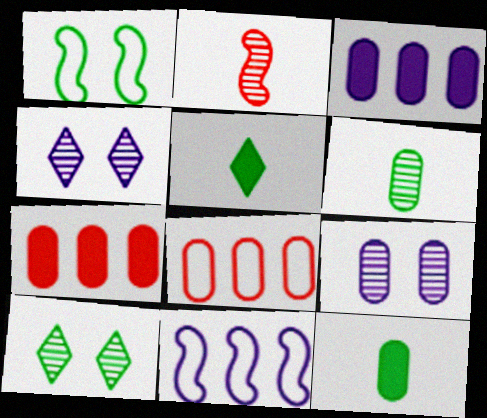[[8, 9, 12]]